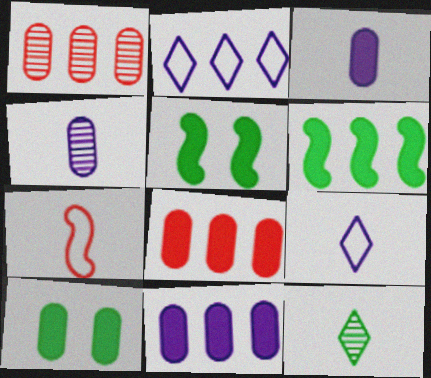[[1, 2, 6], 
[1, 5, 9], 
[3, 7, 12], 
[3, 8, 10]]